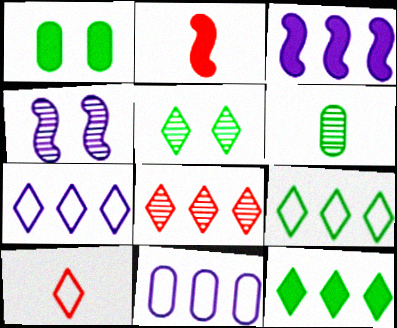[[2, 5, 11], 
[4, 6, 8], 
[7, 8, 12]]